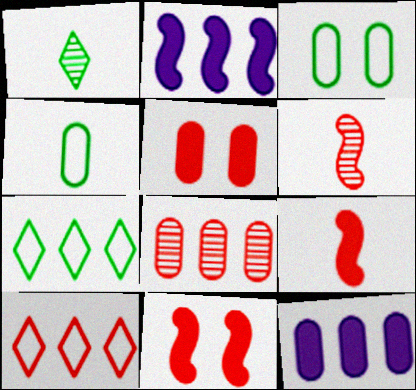[[2, 7, 8], 
[5, 6, 10]]